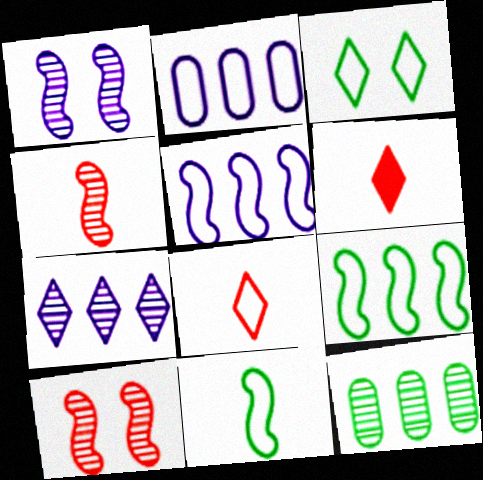[[3, 6, 7]]